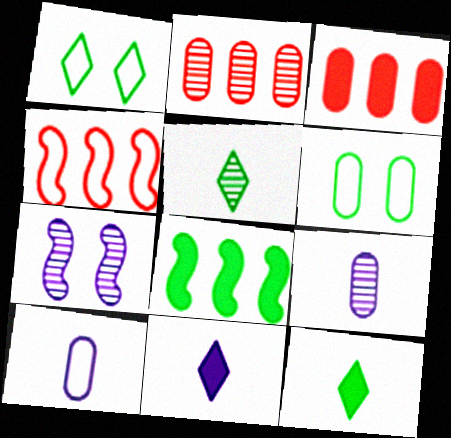[[1, 4, 10], 
[2, 5, 7], 
[3, 6, 9], 
[5, 6, 8]]